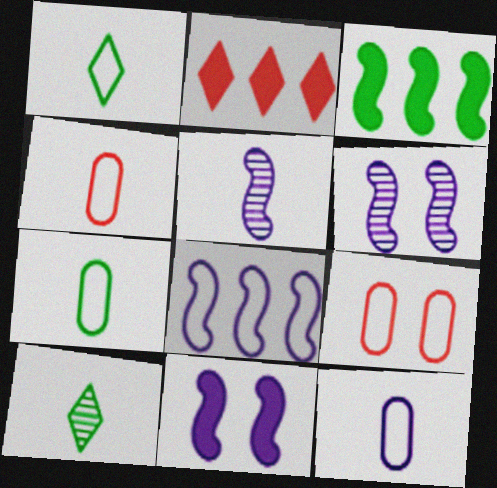[[1, 8, 9], 
[2, 6, 7], 
[4, 7, 12], 
[5, 8, 11]]